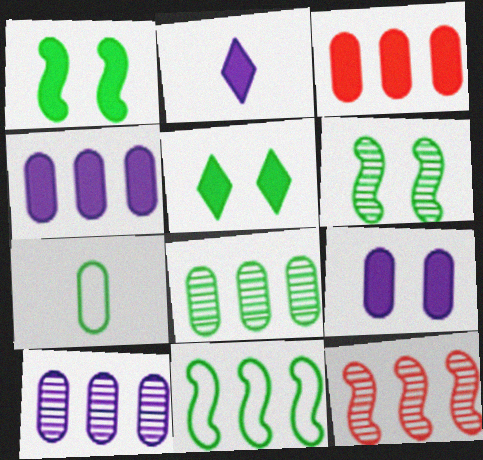[[1, 2, 3]]